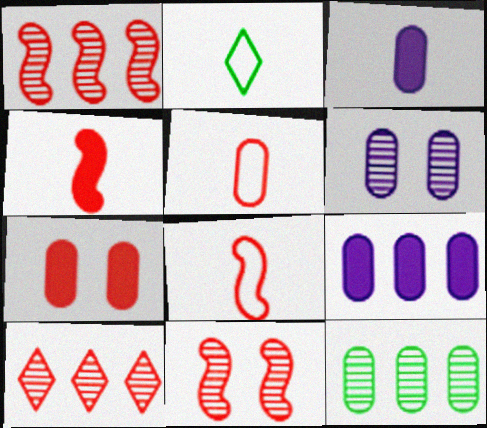[[2, 9, 11], 
[7, 8, 10]]